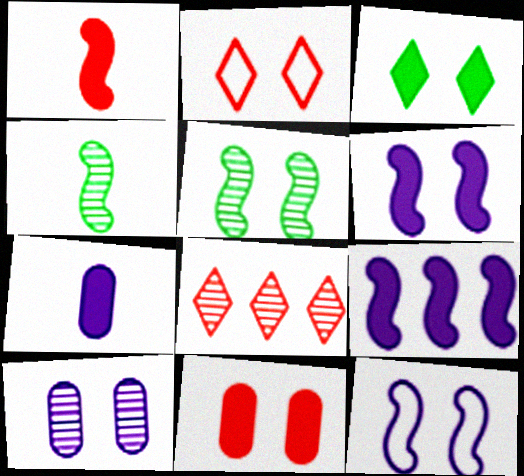[[3, 6, 11], 
[4, 8, 10]]